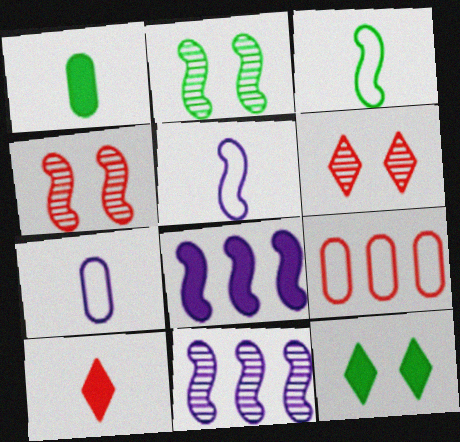[[3, 4, 8], 
[4, 9, 10]]